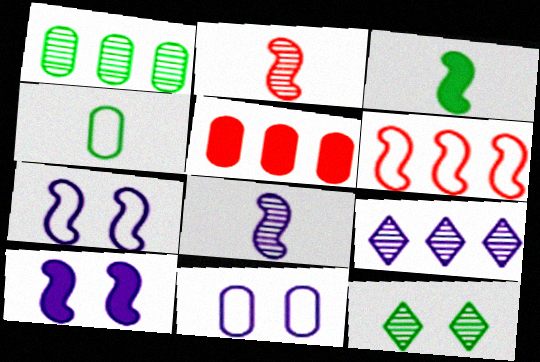[]